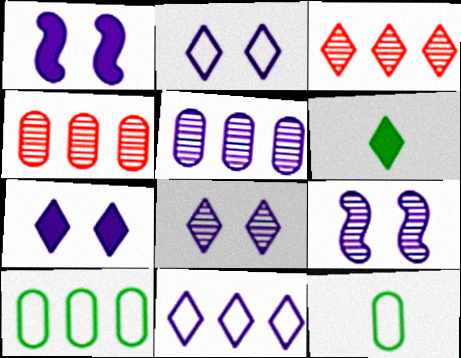[[1, 3, 12], 
[2, 3, 6], 
[2, 7, 8]]